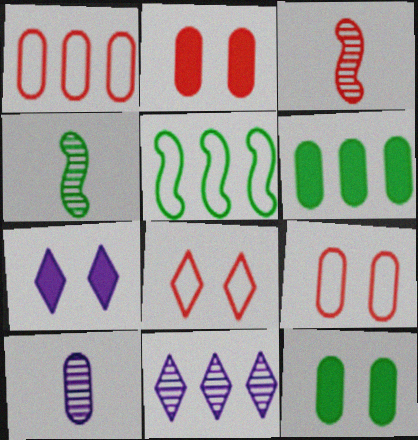[[1, 4, 7], 
[1, 10, 12], 
[6, 9, 10]]